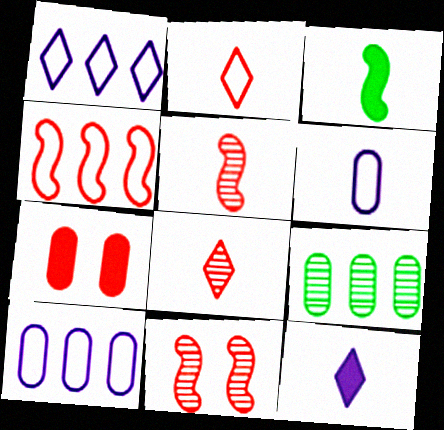[[3, 6, 8], 
[4, 7, 8], 
[6, 7, 9]]